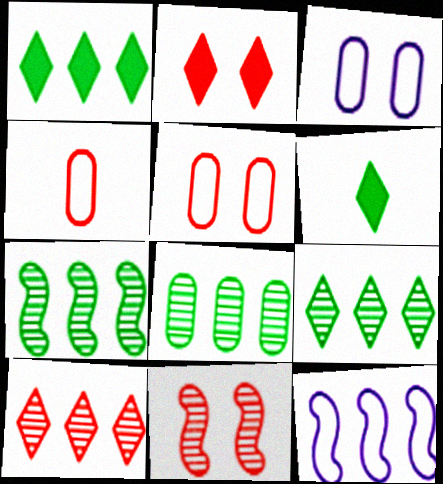[[2, 5, 11], 
[7, 8, 9]]